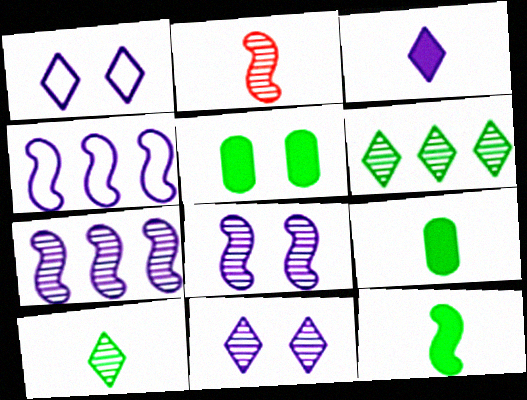[]